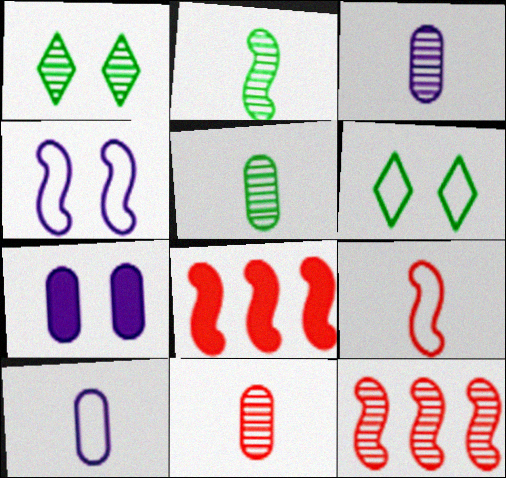[[1, 3, 12], 
[1, 8, 10], 
[2, 4, 8], 
[3, 5, 11], 
[3, 6, 8]]